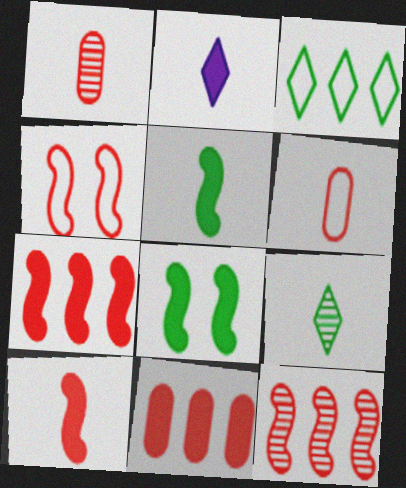[[2, 8, 11], 
[4, 10, 12]]